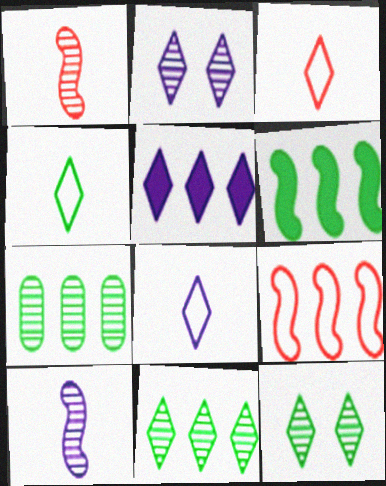[[1, 2, 7], 
[2, 5, 8], 
[3, 4, 8], 
[3, 5, 12], 
[5, 7, 9]]